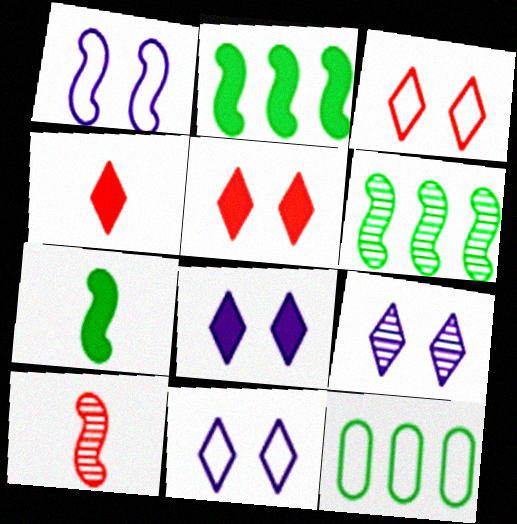[[1, 2, 10], 
[8, 9, 11], 
[8, 10, 12]]